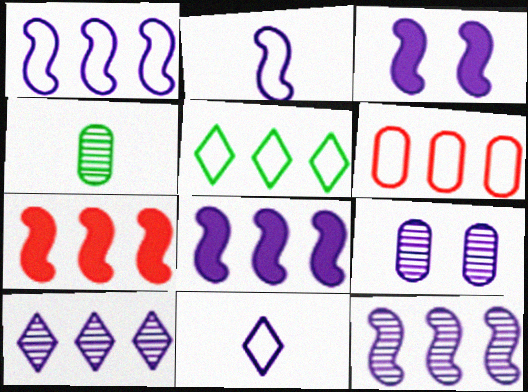[[1, 5, 6], 
[1, 8, 12], 
[2, 3, 12], 
[8, 9, 11]]